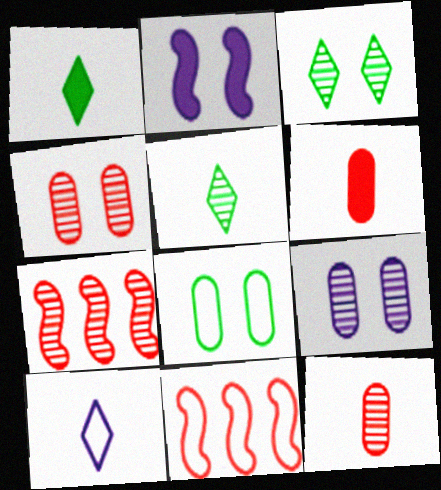[[1, 9, 11], 
[5, 7, 9], 
[8, 10, 11]]